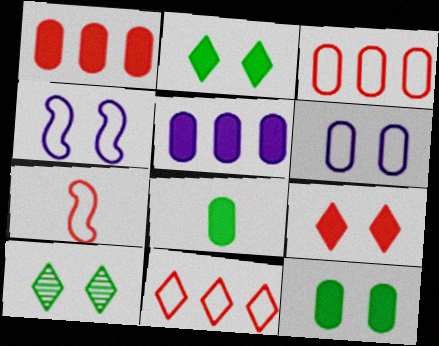[[5, 7, 10]]